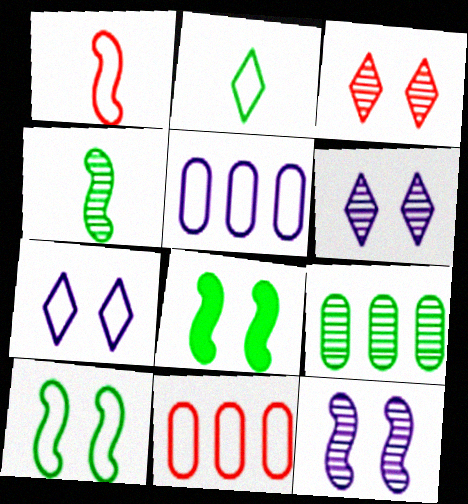[[2, 8, 9]]